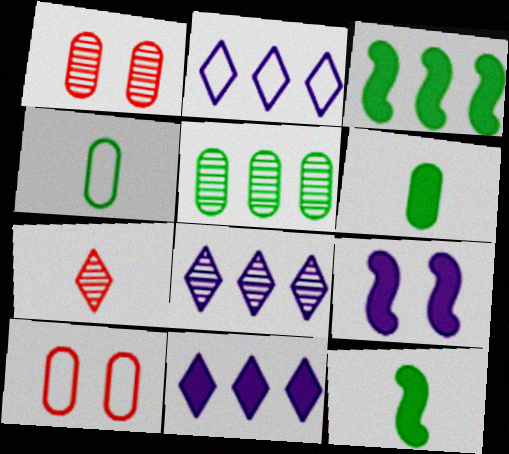[[1, 2, 12], 
[2, 8, 11], 
[8, 10, 12]]